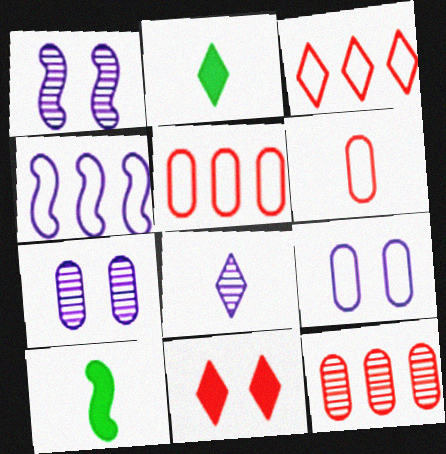[[1, 2, 5], 
[3, 7, 10], 
[6, 8, 10]]